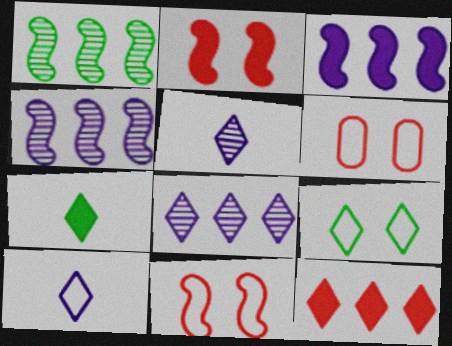[[4, 6, 7], 
[5, 9, 12]]